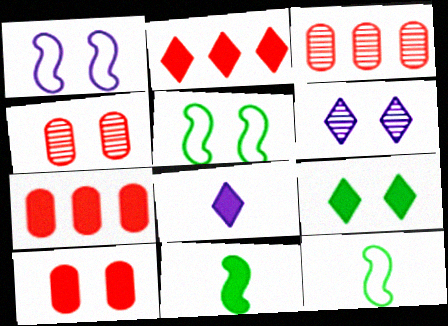[[1, 4, 9], 
[2, 8, 9], 
[3, 5, 8], 
[5, 6, 10], 
[6, 7, 12]]